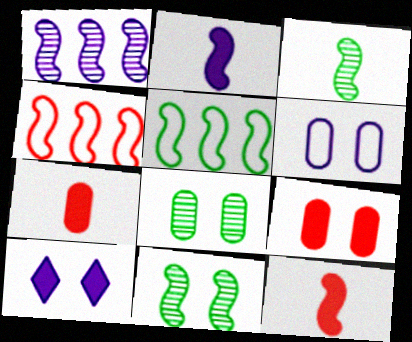[[2, 4, 11], 
[6, 8, 9]]